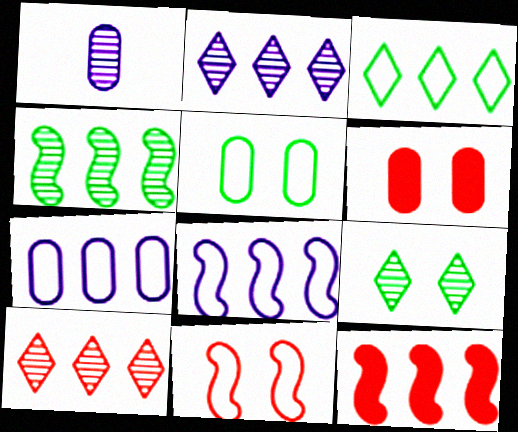[[4, 8, 12]]